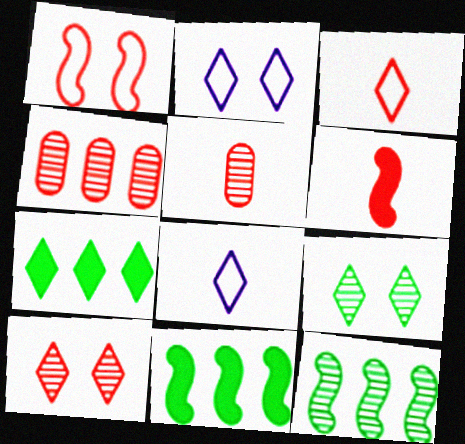[[2, 5, 11], 
[3, 5, 6], 
[7, 8, 10]]